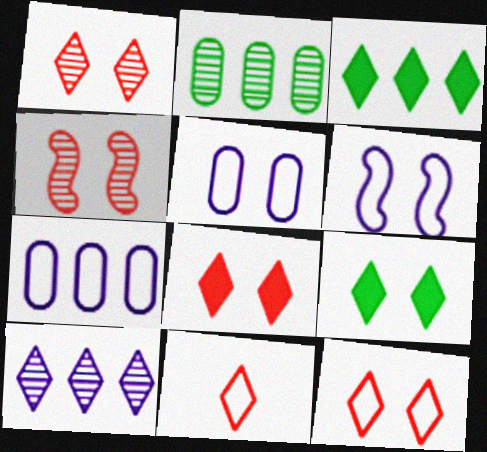[[1, 8, 12], 
[4, 5, 9], 
[9, 10, 11]]